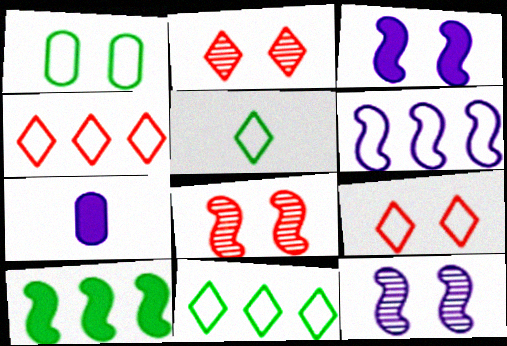[[1, 2, 3], 
[7, 8, 11]]